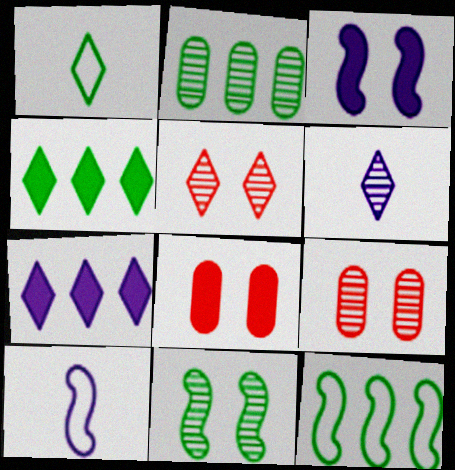[[1, 5, 7], 
[2, 4, 12], 
[4, 9, 10], 
[6, 8, 12]]